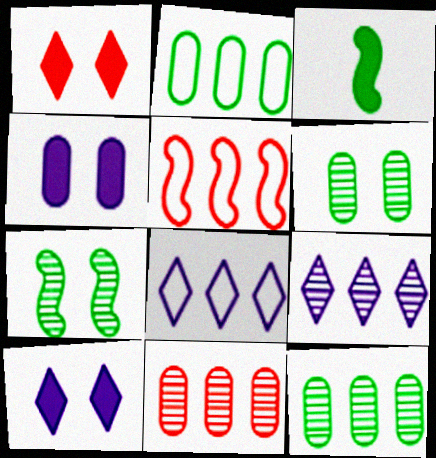[[2, 5, 8]]